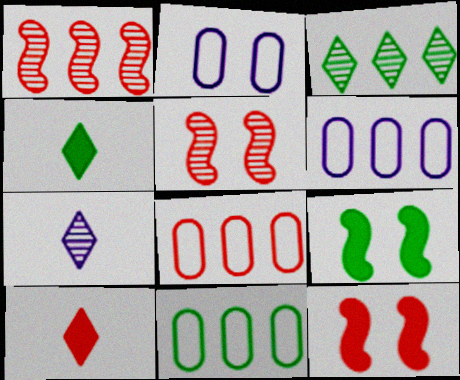[[1, 2, 4], 
[4, 5, 6], 
[5, 8, 10], 
[6, 8, 11], 
[7, 8, 9], 
[7, 11, 12]]